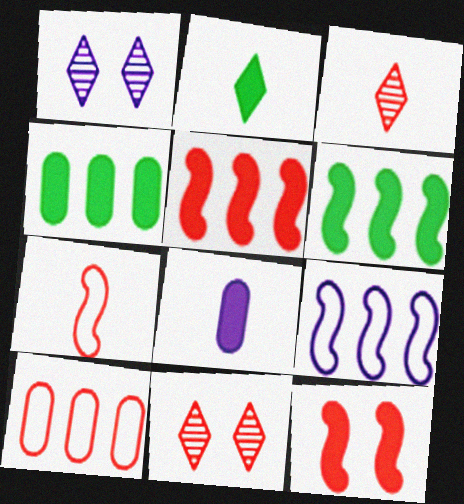[[1, 4, 7], 
[1, 8, 9], 
[3, 10, 12]]